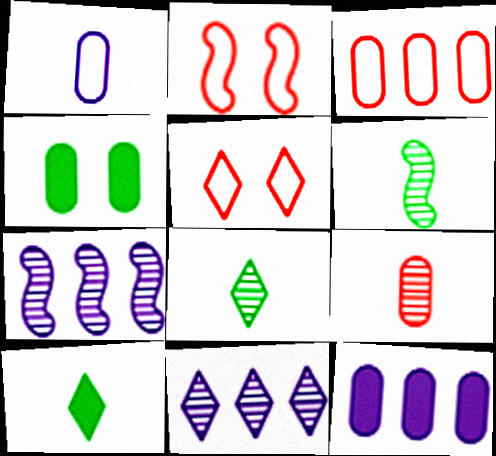[[2, 8, 12], 
[5, 6, 12], 
[5, 10, 11]]